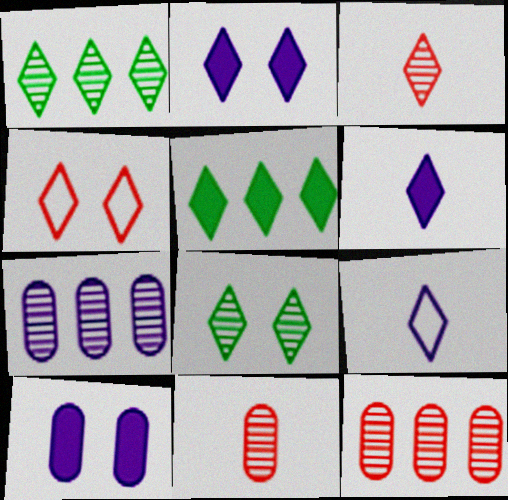[[1, 4, 6], 
[2, 4, 8]]